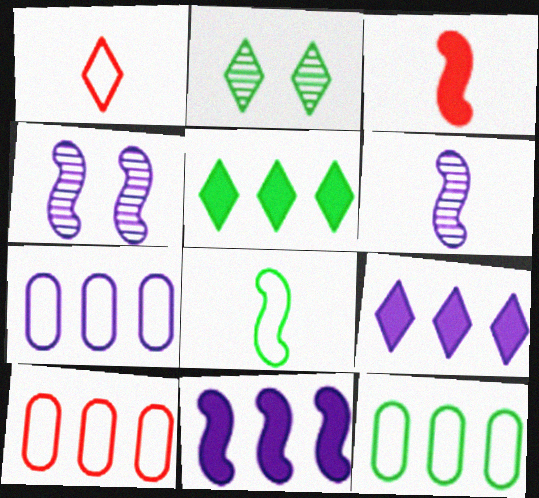[[1, 2, 9], 
[2, 3, 7], 
[3, 6, 8], 
[7, 10, 12]]